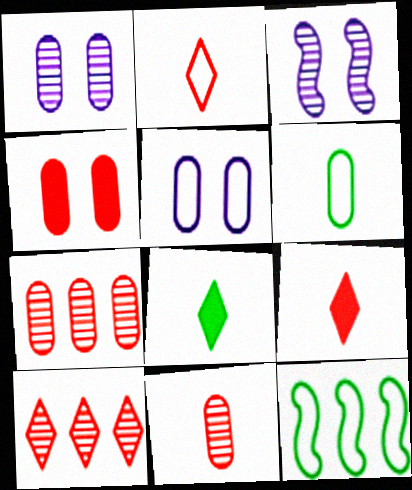[[1, 9, 12], 
[2, 5, 12]]